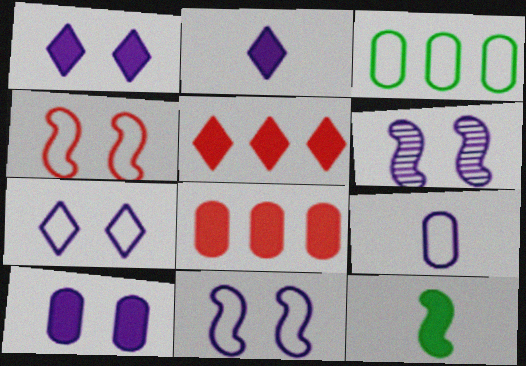[[1, 8, 12], 
[5, 10, 12], 
[6, 7, 10]]